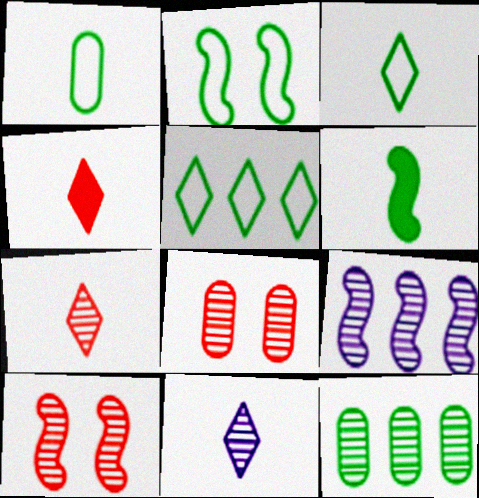[[1, 2, 5], 
[3, 4, 11], 
[10, 11, 12]]